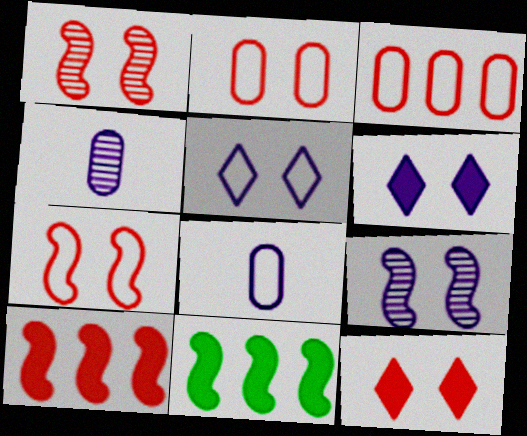[[1, 2, 12]]